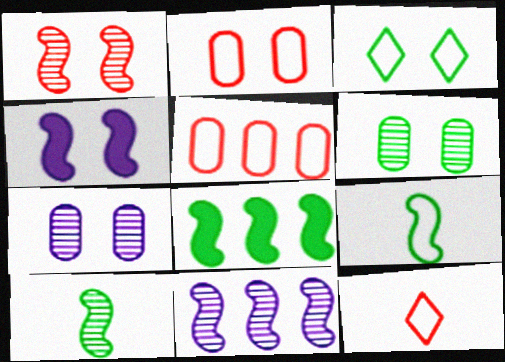[[1, 10, 11], 
[7, 8, 12]]